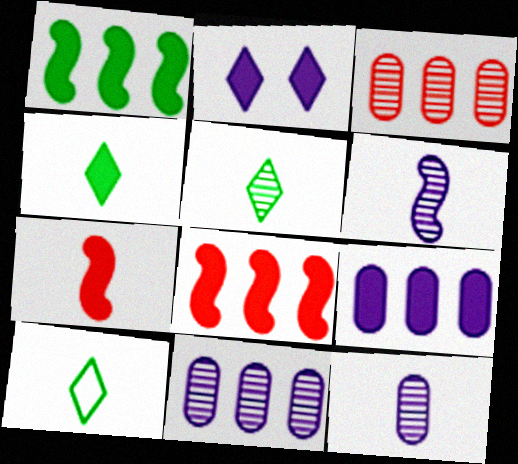[[4, 5, 10], 
[7, 10, 12]]